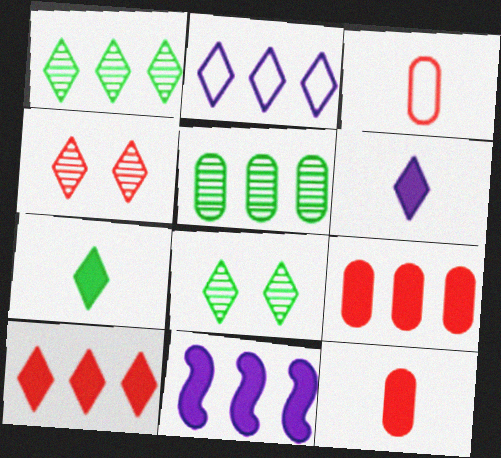[[1, 2, 10], 
[2, 4, 7], 
[3, 8, 11]]